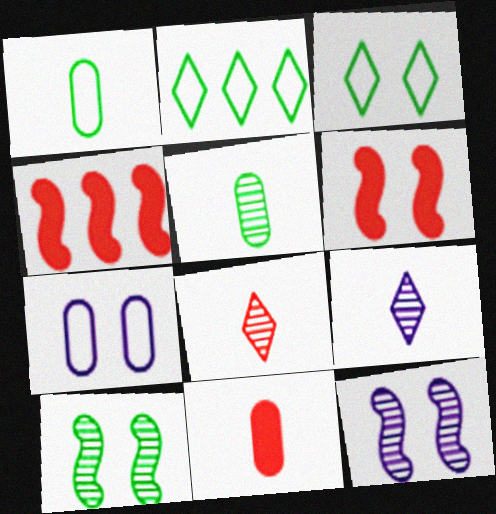[[2, 11, 12]]